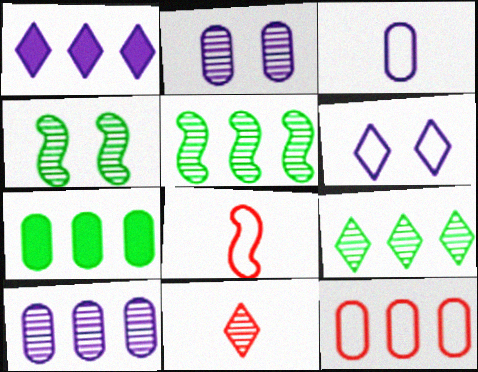[[1, 5, 12], 
[2, 5, 11], 
[4, 10, 11], 
[7, 10, 12]]